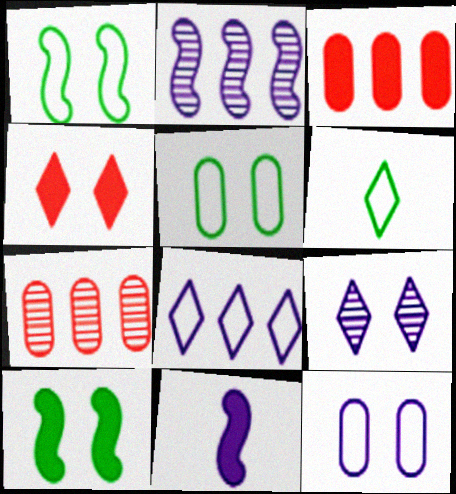[]